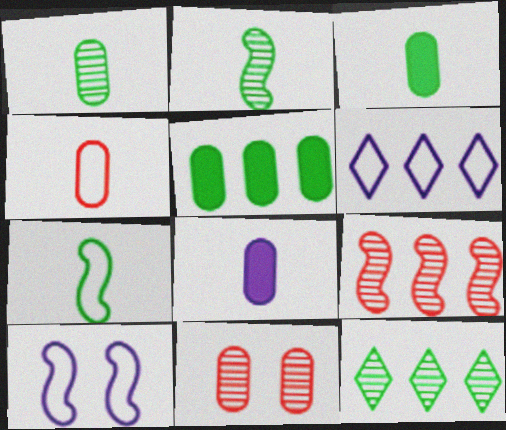[[1, 4, 8], 
[5, 6, 9]]